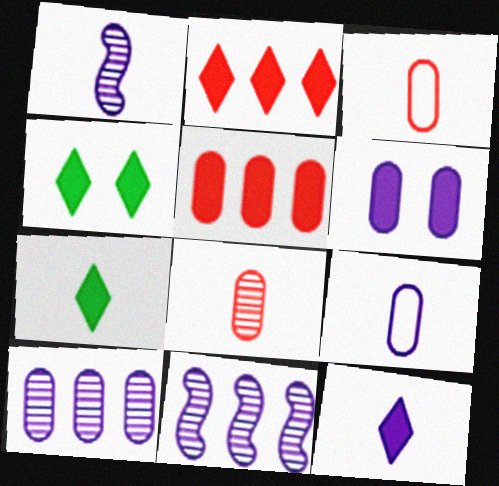[[1, 3, 7], 
[1, 9, 12], 
[2, 4, 12], 
[3, 4, 11], 
[6, 9, 10]]